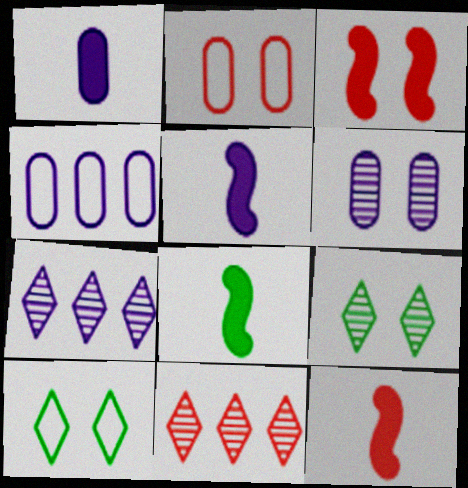[[1, 4, 6], 
[2, 7, 8], 
[2, 11, 12], 
[3, 6, 10], 
[4, 9, 12], 
[5, 8, 12]]